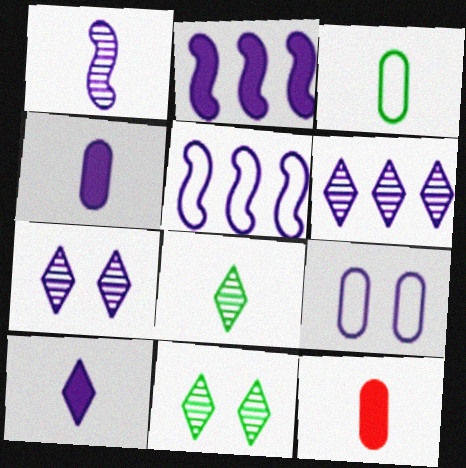[[4, 5, 7], 
[5, 11, 12]]